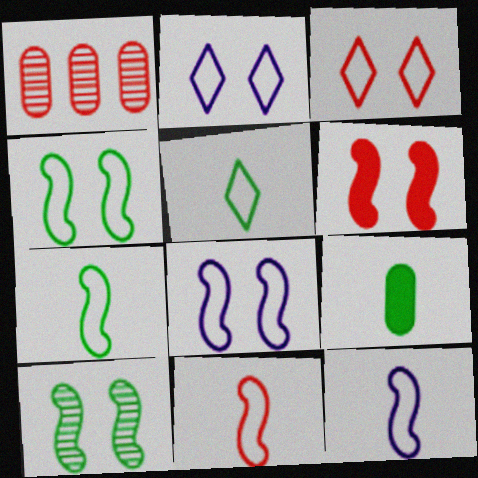[[6, 8, 10], 
[7, 11, 12]]